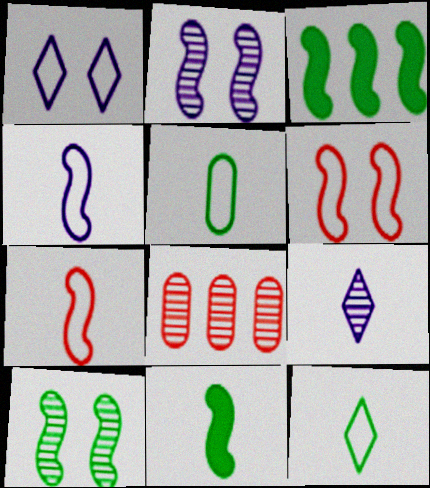[[1, 8, 11], 
[2, 3, 7], 
[8, 9, 10]]